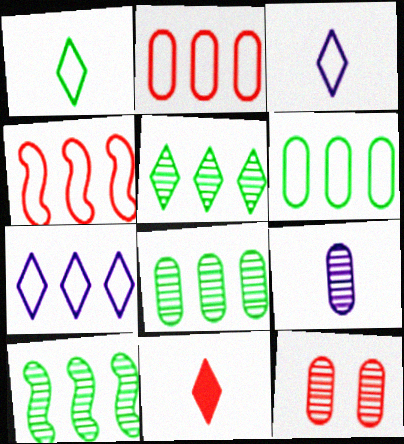[[4, 6, 7], 
[4, 11, 12], 
[5, 8, 10], 
[8, 9, 12]]